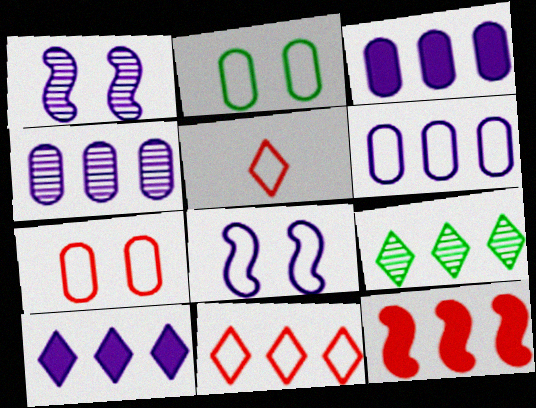[[3, 4, 6], 
[6, 9, 12], 
[9, 10, 11]]